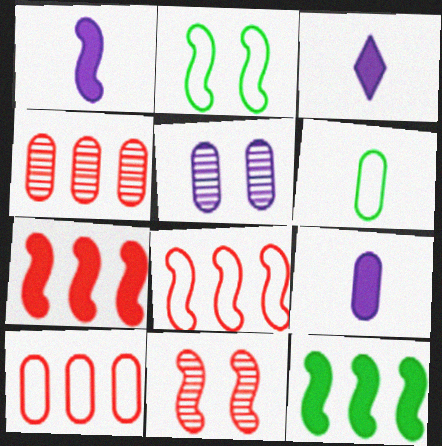[[1, 3, 9], 
[2, 3, 4]]